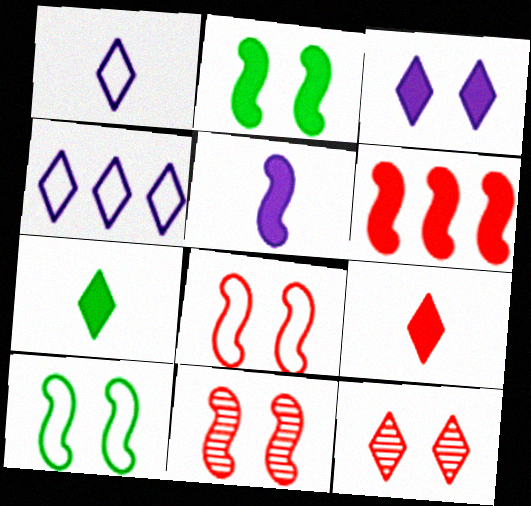[[2, 5, 6], 
[4, 7, 12]]